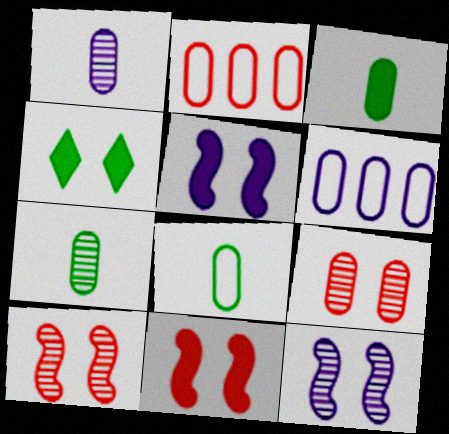[[3, 6, 9], 
[3, 7, 8]]